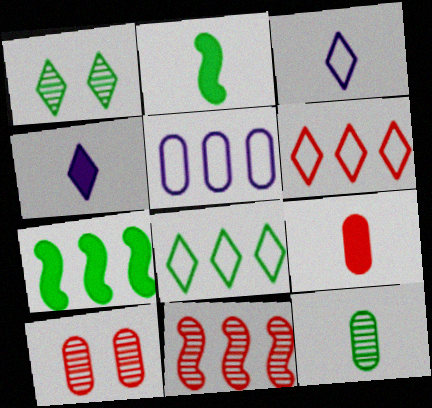[[1, 4, 6], 
[2, 4, 9], 
[3, 7, 10]]